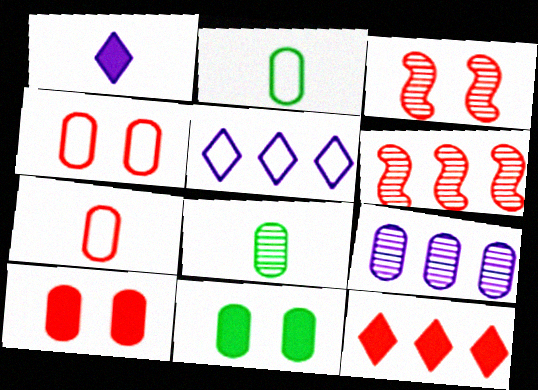[[2, 9, 10], 
[3, 7, 12], 
[7, 9, 11]]